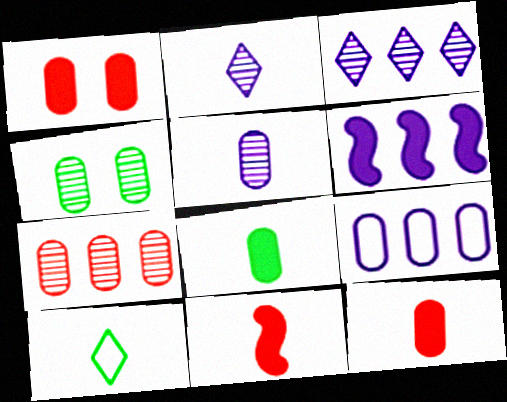[[3, 6, 9], 
[4, 5, 7], 
[4, 9, 12], 
[5, 10, 11]]